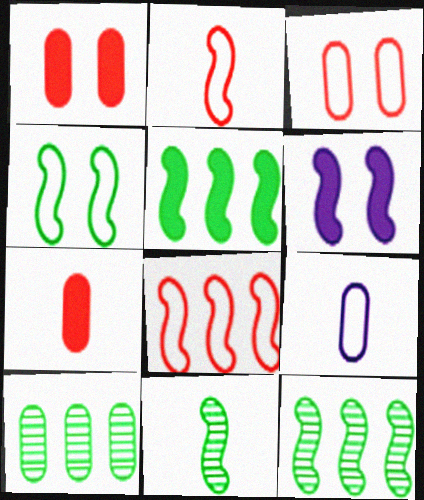[[1, 9, 10], 
[2, 6, 12], 
[4, 5, 11], 
[6, 8, 11]]